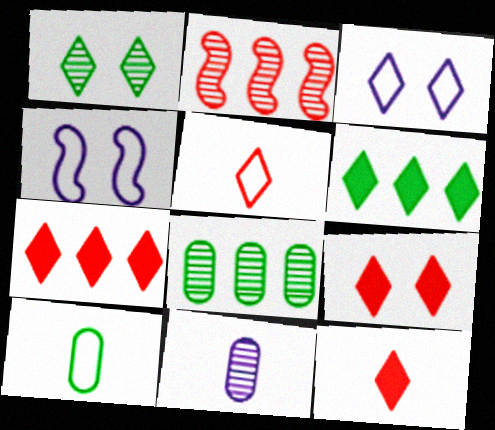[[1, 2, 11], 
[1, 3, 9], 
[4, 8, 12], 
[7, 9, 12]]